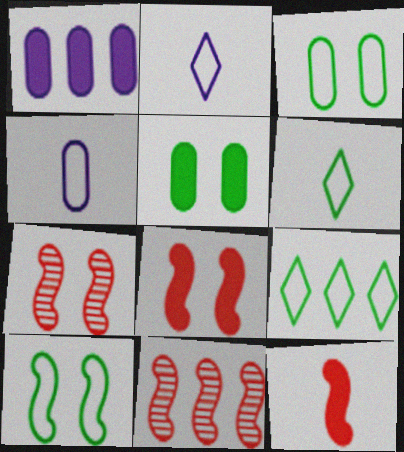[[1, 6, 7], 
[1, 9, 11], 
[2, 5, 11]]